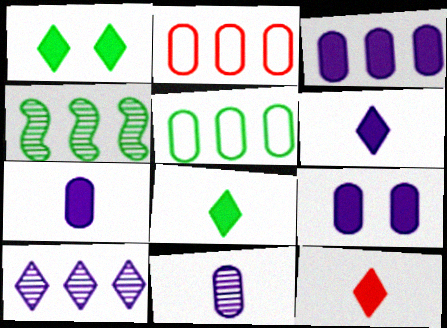[[3, 7, 9], 
[6, 8, 12]]